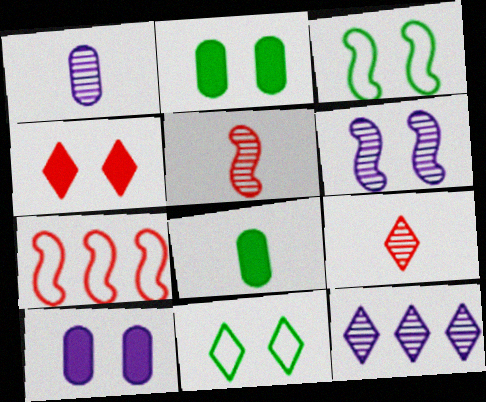[[1, 6, 12]]